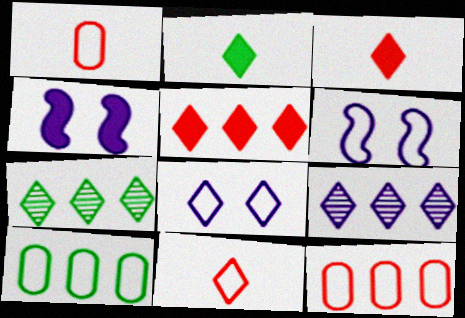[[1, 4, 7], 
[3, 7, 8], 
[6, 10, 11]]